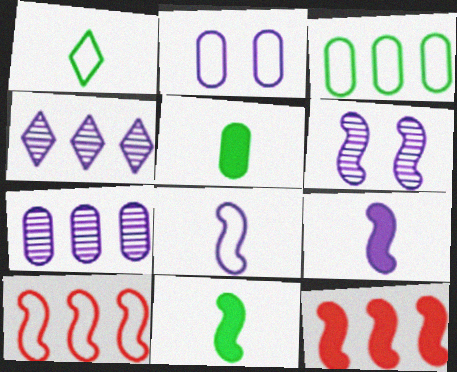[[1, 2, 10], 
[2, 4, 9], 
[3, 4, 12], 
[6, 10, 11]]